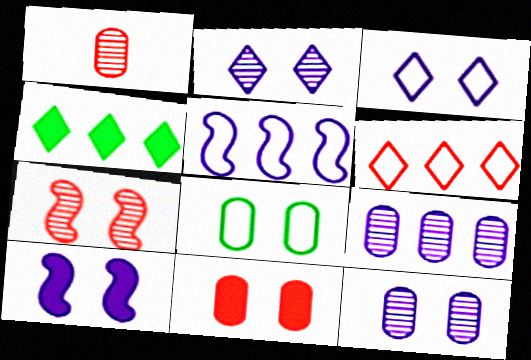[[3, 10, 12], 
[8, 11, 12]]